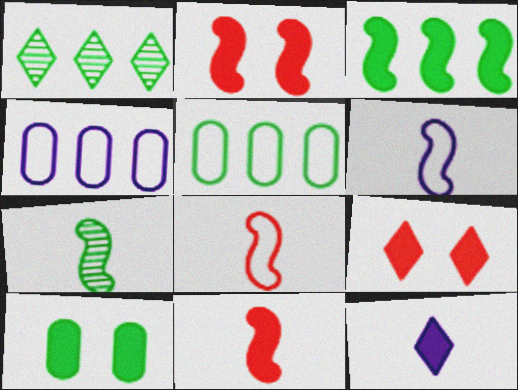[[1, 3, 5], 
[4, 7, 9], 
[6, 7, 11]]